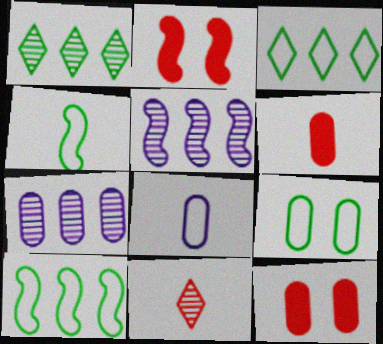[[1, 2, 8], 
[2, 4, 5], 
[3, 4, 9], 
[6, 7, 9]]